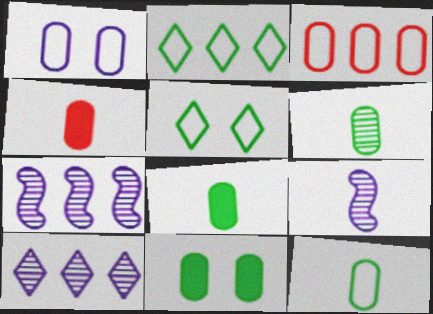[[1, 3, 12], 
[4, 5, 7], 
[6, 8, 12]]